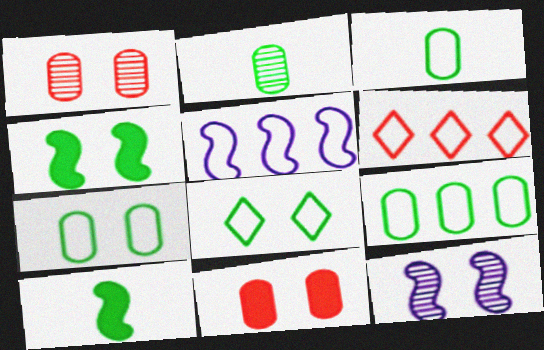[[3, 7, 9], 
[5, 6, 9], 
[8, 11, 12]]